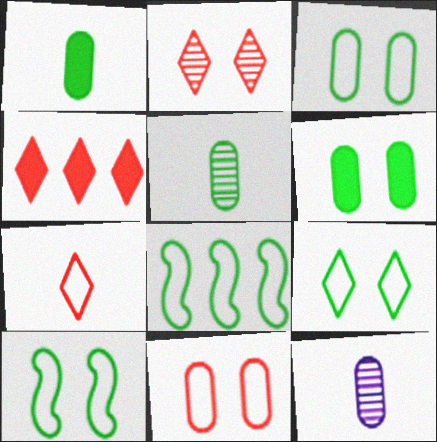[[2, 4, 7], 
[3, 9, 10], 
[4, 10, 12]]